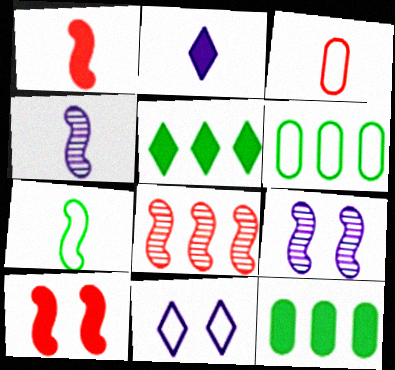[[1, 4, 7], 
[2, 10, 12], 
[3, 5, 9]]